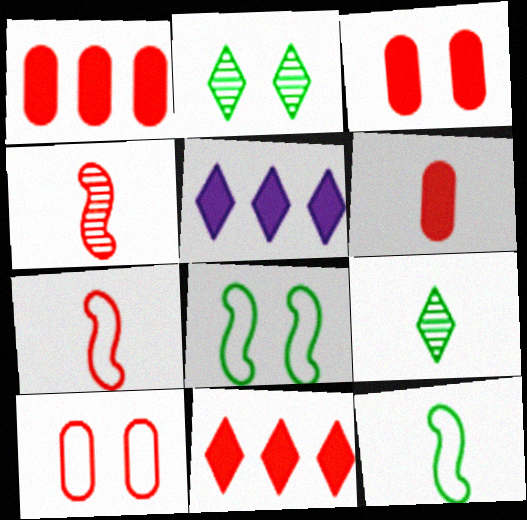[[1, 3, 6], 
[4, 10, 11]]